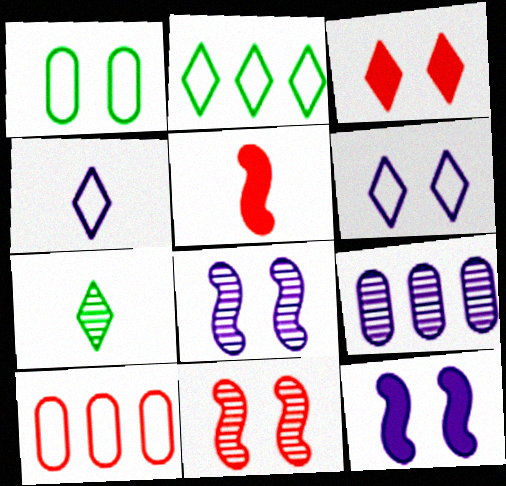[[1, 3, 8], 
[4, 9, 12], 
[7, 9, 11], 
[7, 10, 12]]